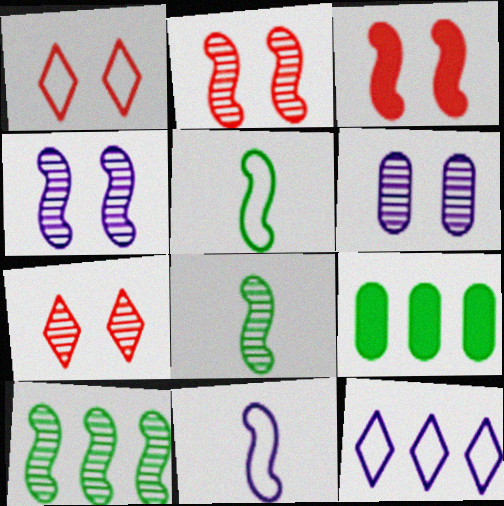[[3, 10, 11], 
[7, 9, 11]]